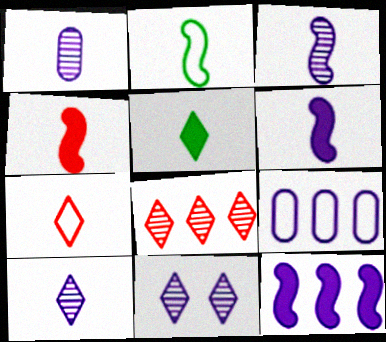[[1, 3, 10], 
[2, 3, 4], 
[5, 7, 10], 
[6, 9, 11]]